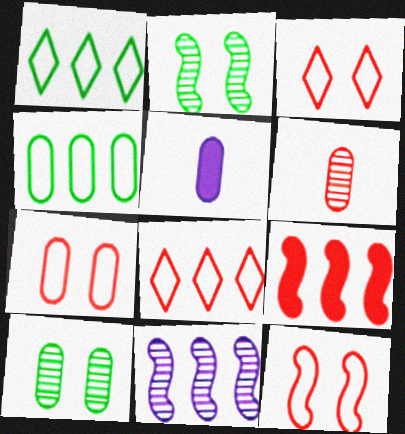[[2, 5, 8], 
[3, 6, 9], 
[3, 7, 12]]